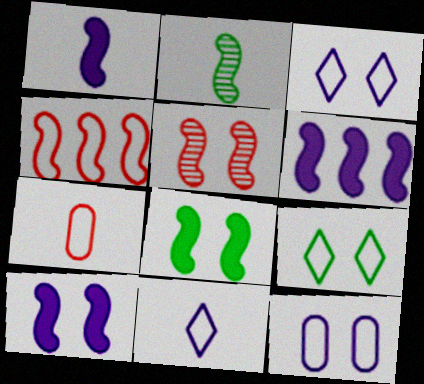[[1, 6, 10], 
[2, 4, 10]]